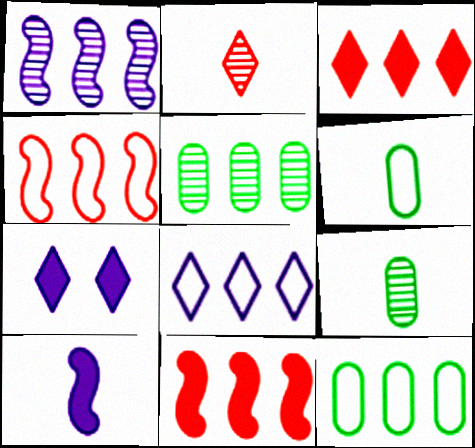[[1, 3, 12], 
[2, 6, 10], 
[4, 7, 9], 
[4, 8, 12], 
[5, 8, 11]]